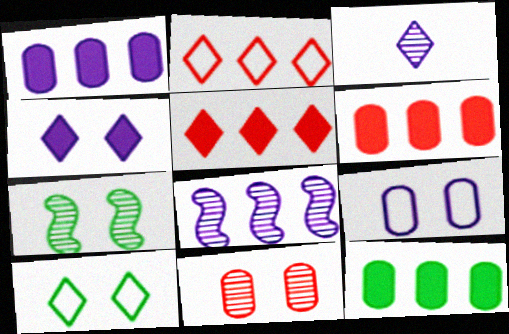[[1, 6, 12], 
[2, 8, 12], 
[3, 5, 10]]